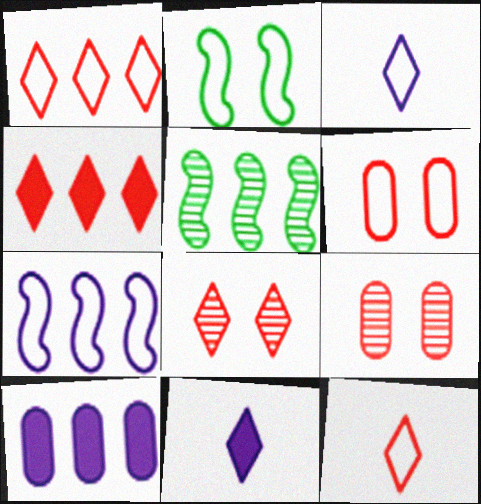[[1, 5, 10], 
[4, 8, 12], 
[5, 6, 11]]